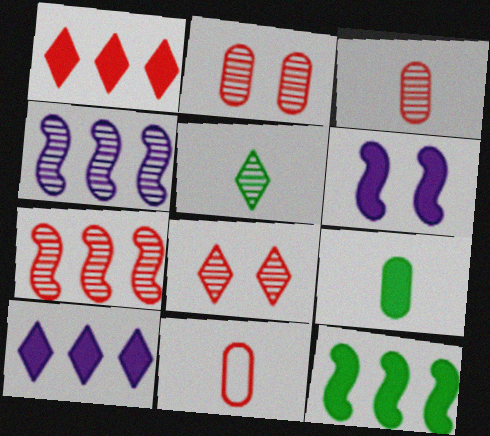[[1, 6, 9], 
[2, 4, 5], 
[3, 7, 8]]